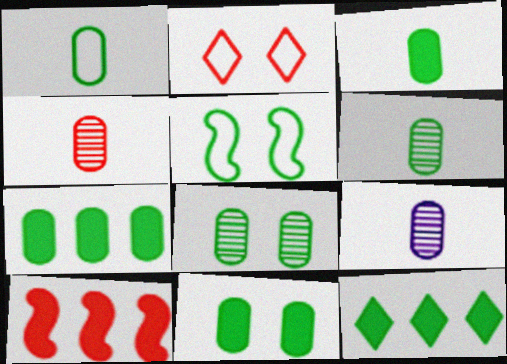[[1, 3, 6], 
[1, 7, 8], 
[2, 4, 10], 
[3, 7, 11], 
[4, 6, 9], 
[5, 6, 12]]